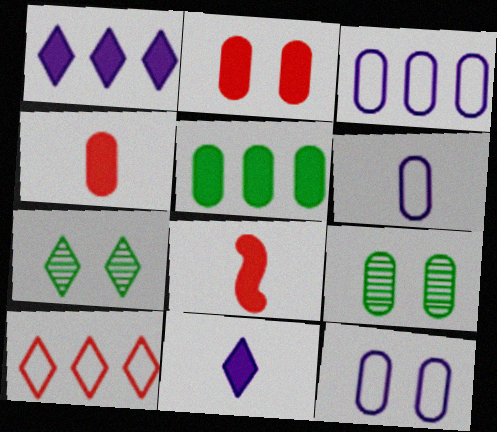[[2, 9, 12], 
[3, 4, 9], 
[3, 6, 12], 
[3, 7, 8], 
[7, 10, 11]]